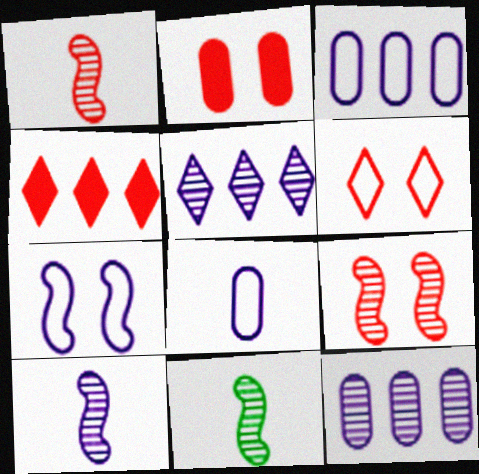[[1, 10, 11], 
[2, 6, 9]]